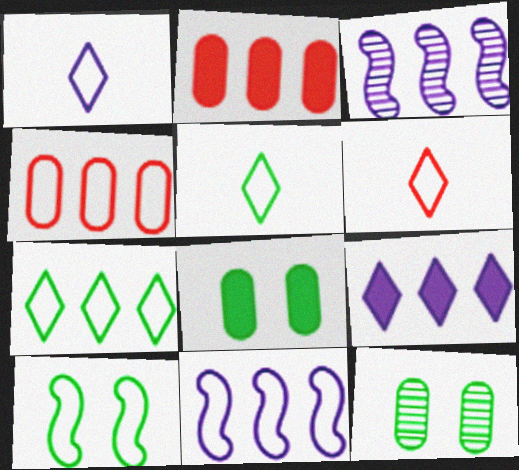[[1, 4, 10], 
[1, 5, 6], 
[2, 3, 7], 
[3, 6, 8], 
[4, 7, 11]]